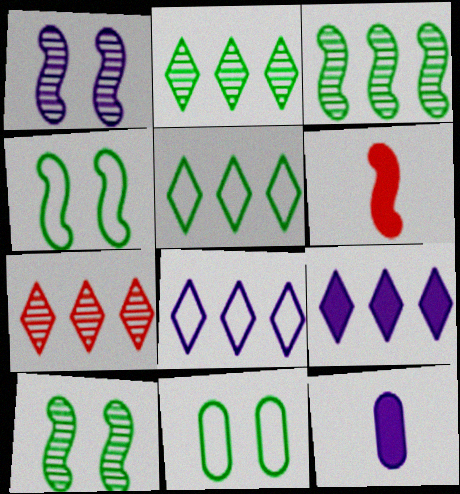[[1, 8, 12], 
[4, 7, 12], 
[5, 7, 9]]